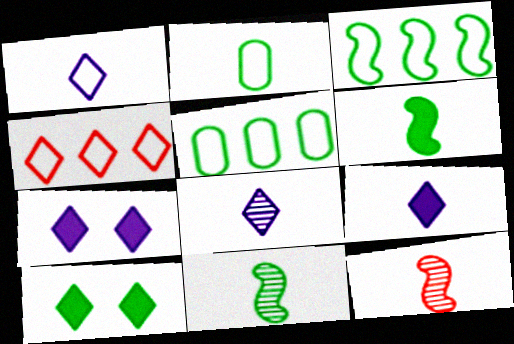[[1, 8, 9], 
[2, 9, 12], 
[4, 8, 10], 
[5, 7, 12], 
[5, 10, 11]]